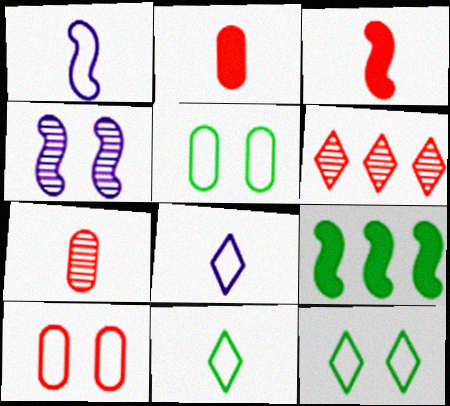[[3, 6, 10]]